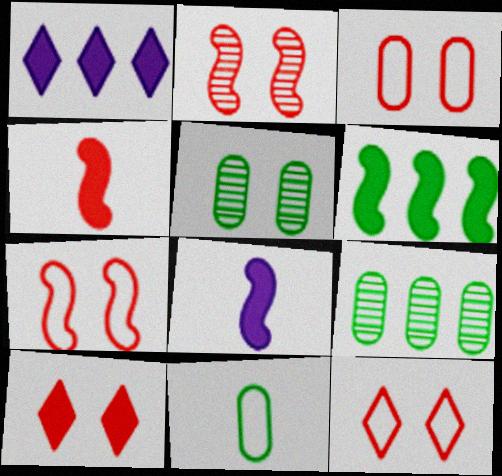[[1, 2, 11], 
[2, 3, 10], 
[3, 7, 12], 
[8, 9, 12]]